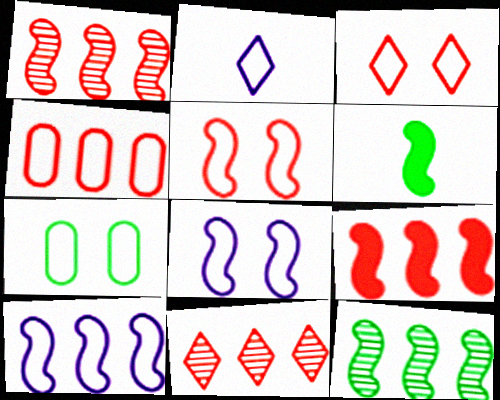[[1, 6, 8], 
[3, 7, 8], 
[4, 9, 11], 
[9, 10, 12]]